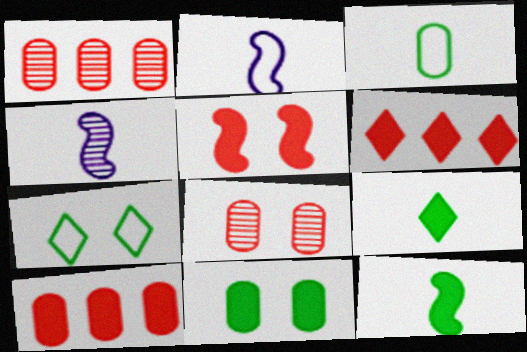[[4, 7, 10]]